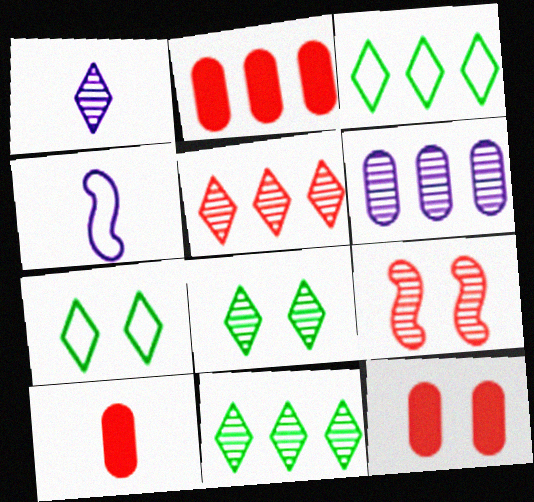[[1, 5, 8], 
[2, 4, 8], 
[2, 10, 12], 
[4, 11, 12]]